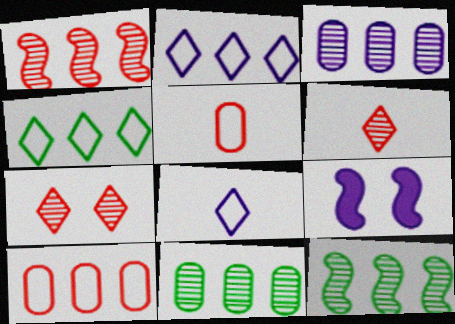[[3, 8, 9]]